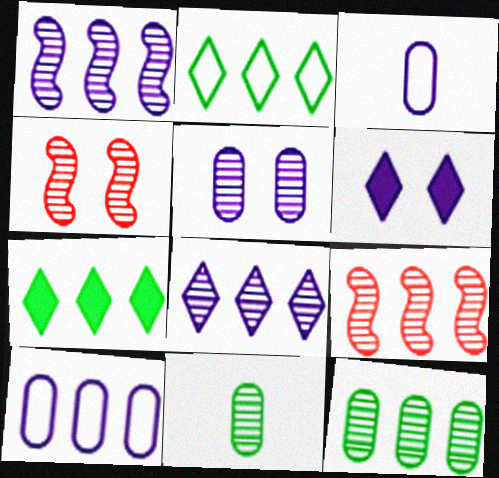[[1, 3, 6], 
[3, 4, 7], 
[4, 8, 11], 
[7, 9, 10], 
[8, 9, 12]]